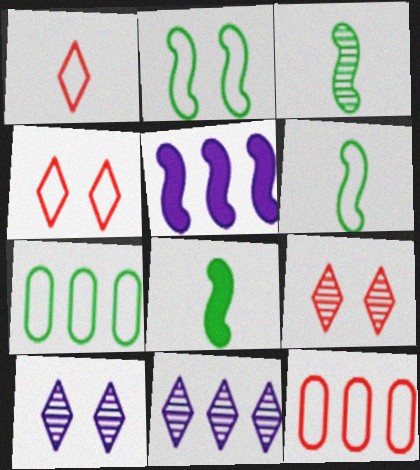[[3, 6, 8], 
[8, 10, 12]]